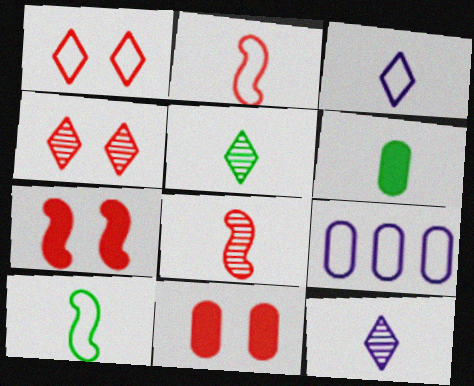[[1, 9, 10], 
[2, 6, 12], 
[3, 6, 8], 
[5, 6, 10], 
[5, 7, 9]]